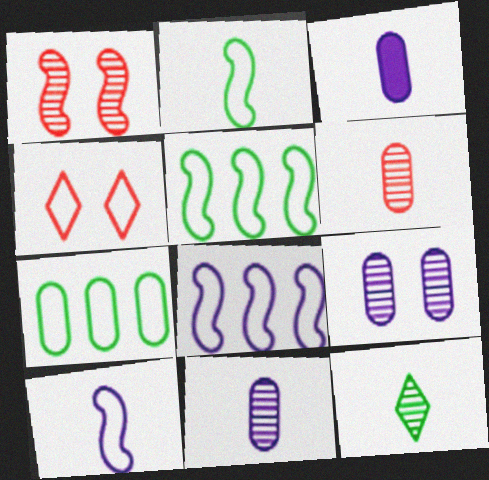[[4, 7, 10]]